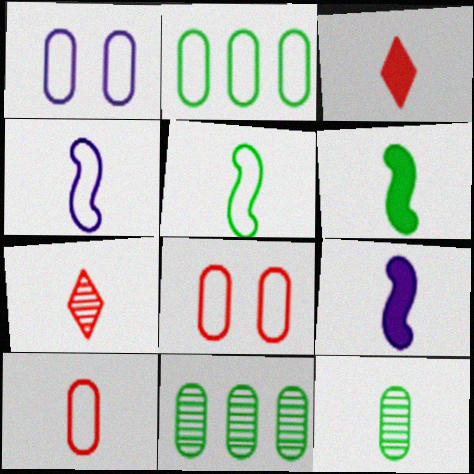[[1, 2, 10], 
[3, 4, 12]]